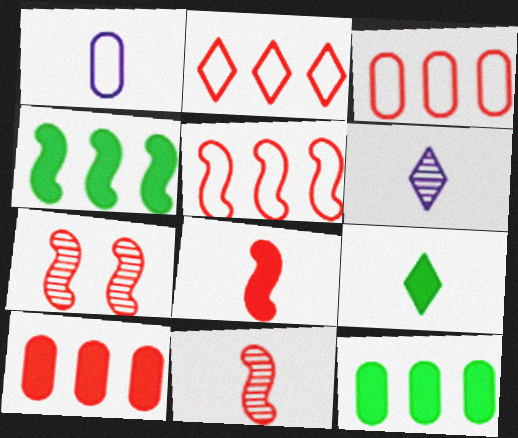[[1, 9, 11], 
[2, 3, 5], 
[5, 7, 8]]